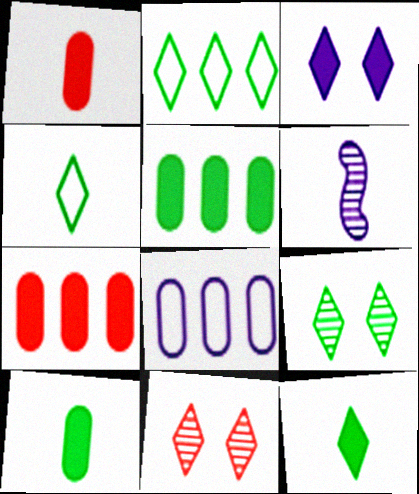[[1, 4, 6], 
[2, 9, 12], 
[3, 6, 8]]